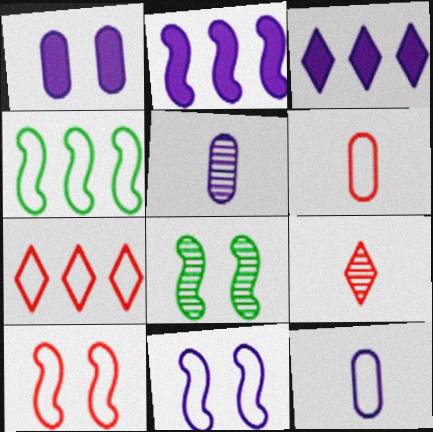[[1, 4, 9], 
[3, 5, 11], 
[3, 6, 8], 
[6, 7, 10]]